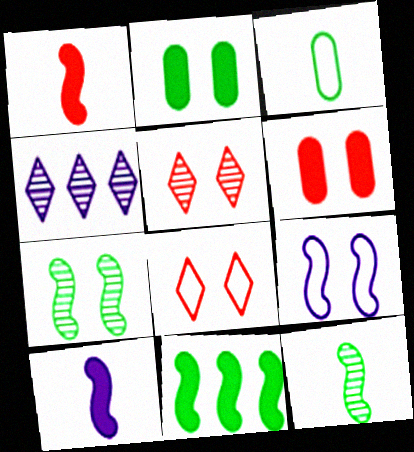[[2, 5, 9]]